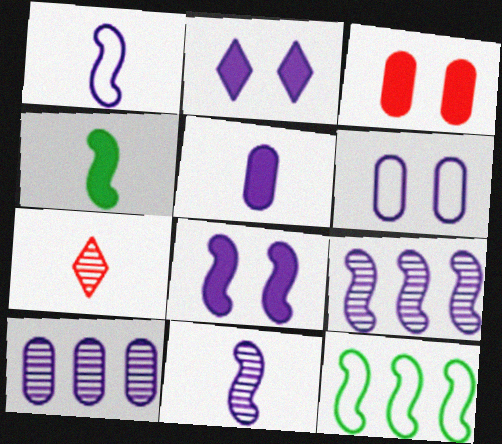[[1, 2, 10], 
[1, 8, 9], 
[5, 6, 10]]